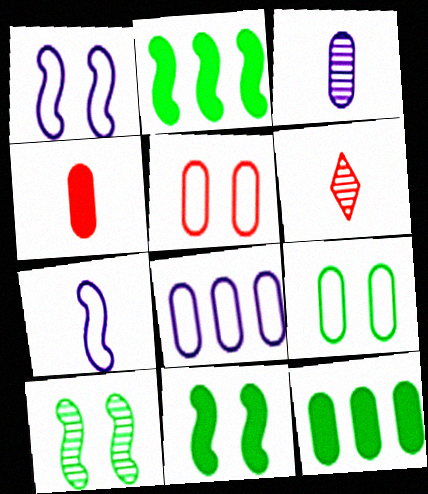[[1, 6, 12], 
[3, 5, 12], 
[6, 8, 11]]